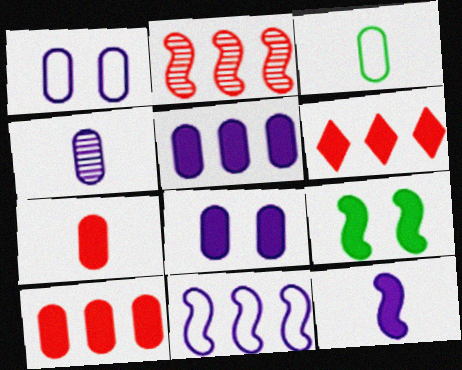[[1, 4, 5], 
[3, 4, 7]]